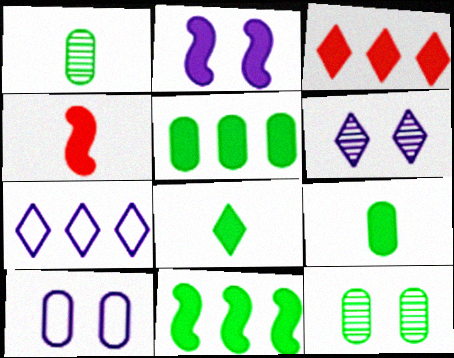[[2, 3, 9], 
[2, 4, 11], 
[2, 6, 10], 
[4, 7, 12]]